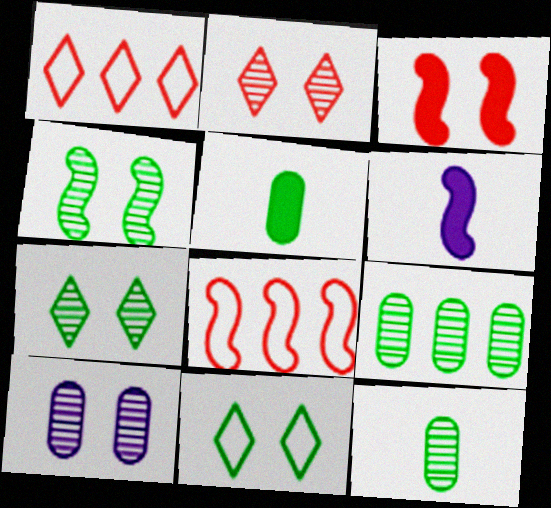[[2, 4, 10], 
[3, 10, 11], 
[4, 6, 8]]